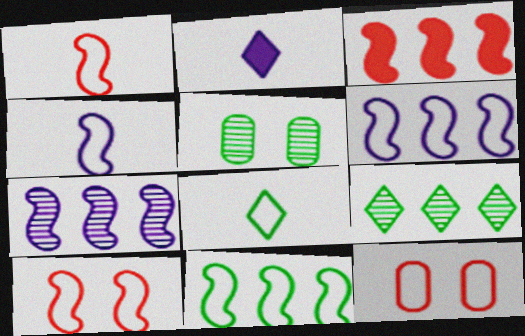[[3, 7, 11], 
[4, 10, 11], 
[6, 8, 12]]